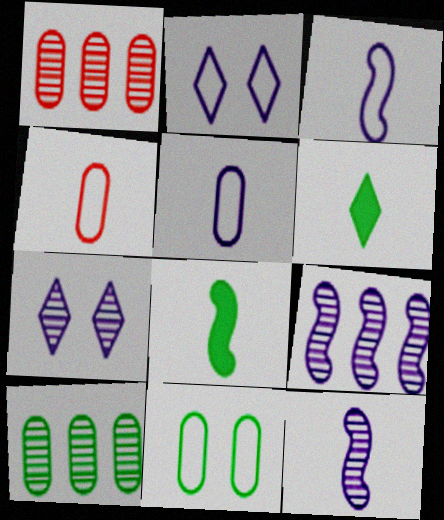[[1, 2, 8], 
[4, 6, 12]]